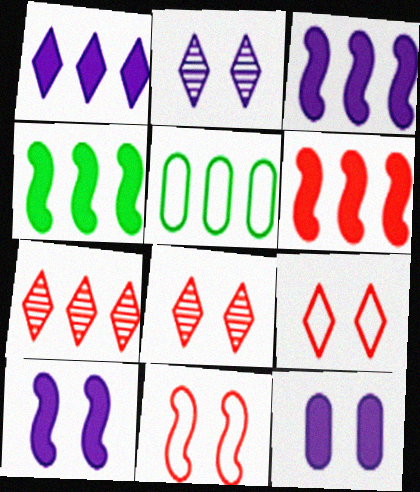[[3, 4, 6], 
[3, 5, 7]]